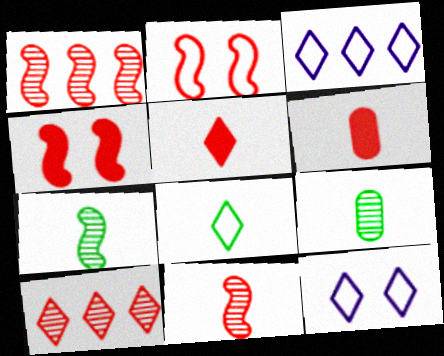[[2, 6, 10], 
[3, 4, 9]]